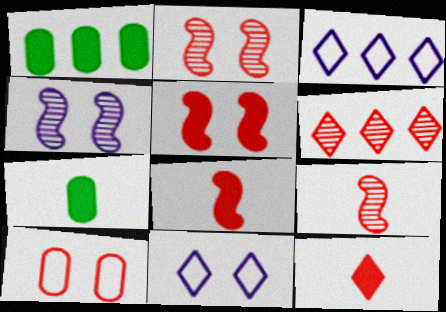[[1, 9, 11], 
[2, 3, 7], 
[6, 8, 10]]